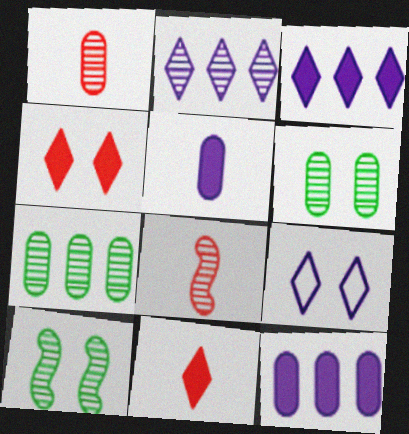[[1, 2, 10], 
[2, 6, 8]]